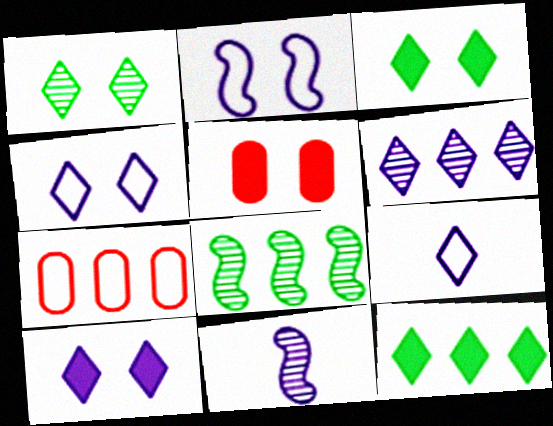[[1, 2, 5], 
[3, 7, 11], 
[5, 8, 9], 
[6, 9, 10]]